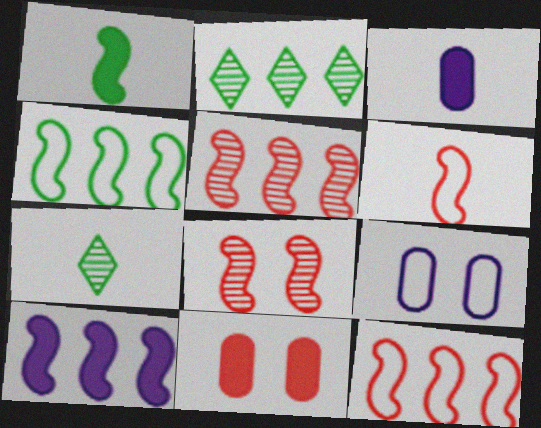[[3, 6, 7], 
[4, 5, 10]]